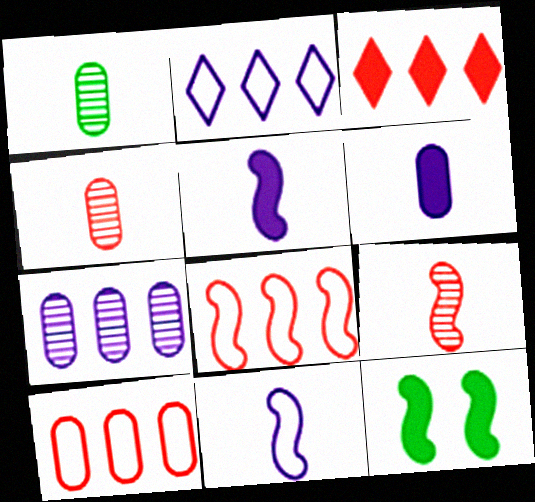[[2, 4, 12], 
[3, 6, 12]]